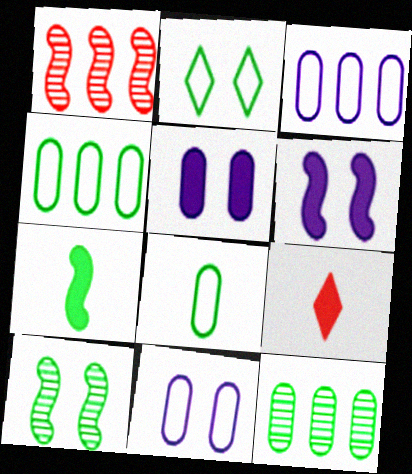[[2, 7, 12], 
[3, 9, 10]]